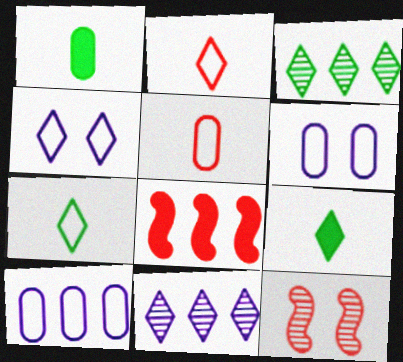[[3, 8, 10], 
[9, 10, 12]]